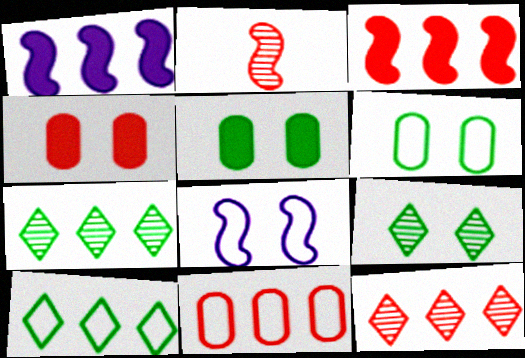[[1, 7, 11], 
[3, 11, 12], 
[4, 8, 9]]